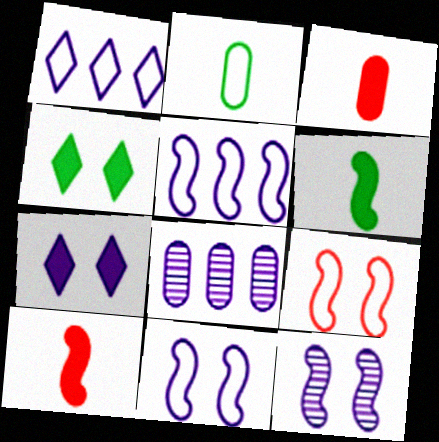[[1, 2, 9]]